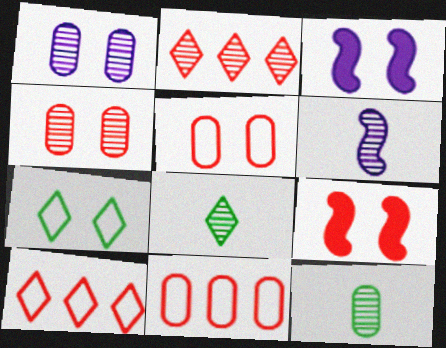[[1, 7, 9], 
[3, 4, 7], 
[3, 8, 11], 
[3, 10, 12]]